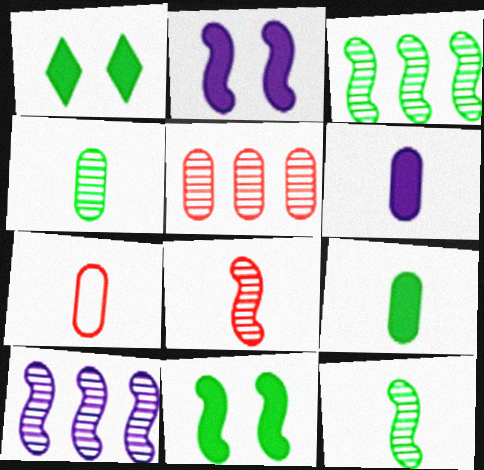[[1, 7, 10], 
[4, 6, 7]]